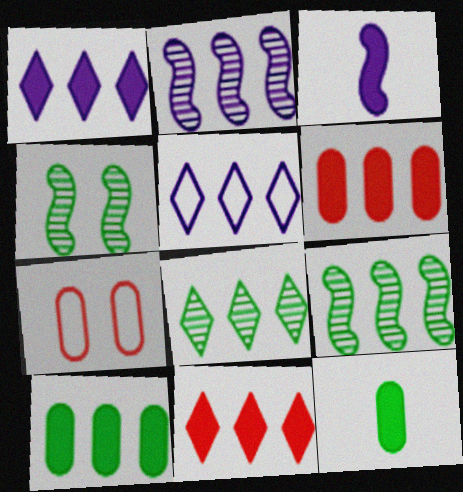[[3, 7, 8], 
[5, 6, 9], 
[5, 8, 11]]